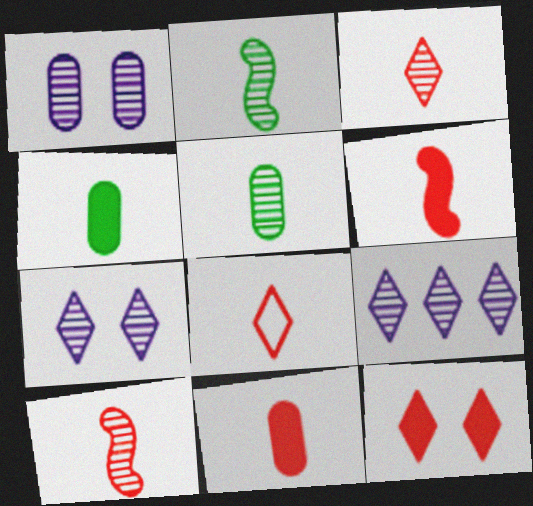[[8, 10, 11]]